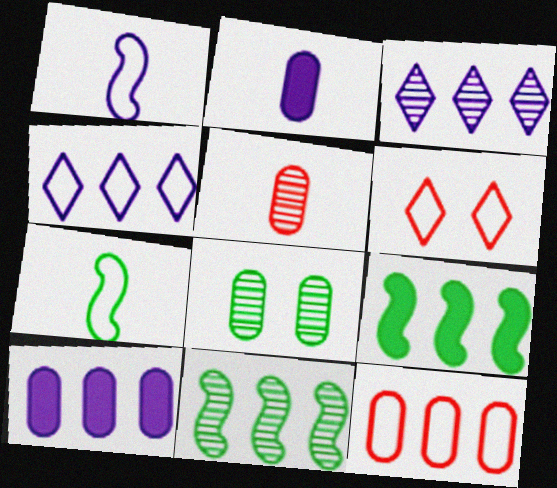[[2, 6, 11], 
[2, 8, 12], 
[3, 9, 12]]